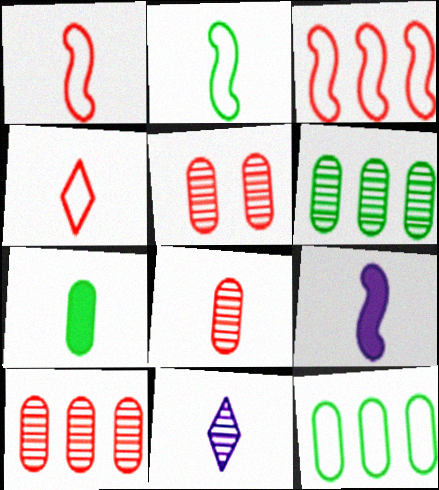[[1, 7, 11], 
[5, 8, 10]]